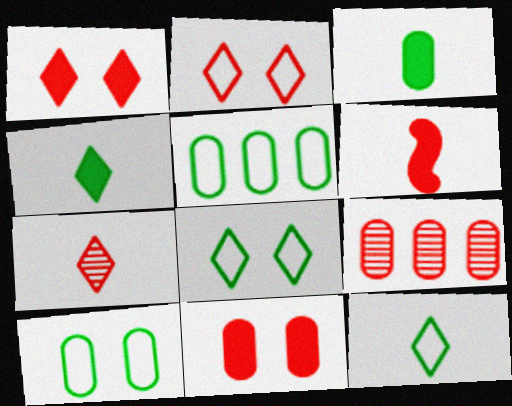[[2, 6, 9]]